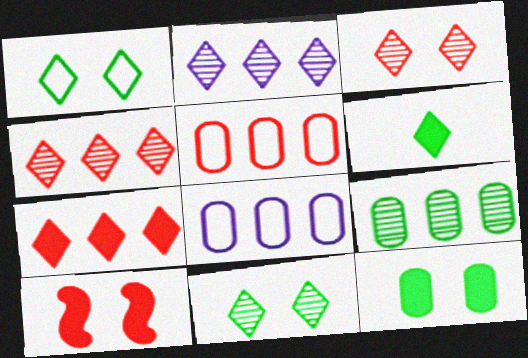[]